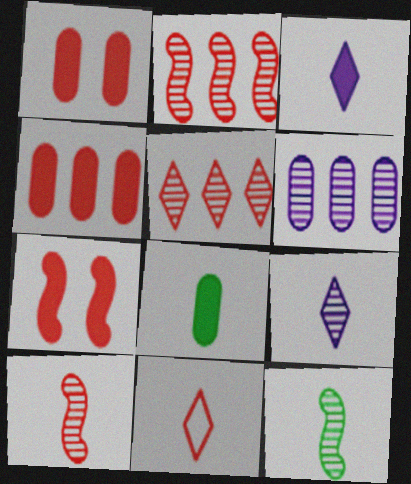[[1, 2, 11]]